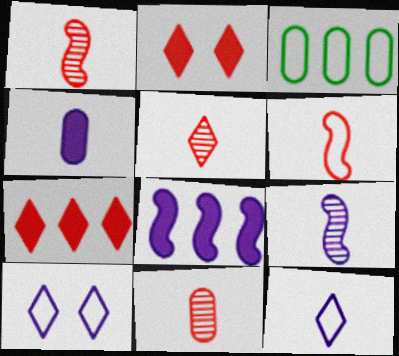[[1, 5, 11], 
[2, 3, 9], 
[3, 6, 10], 
[4, 9, 12]]